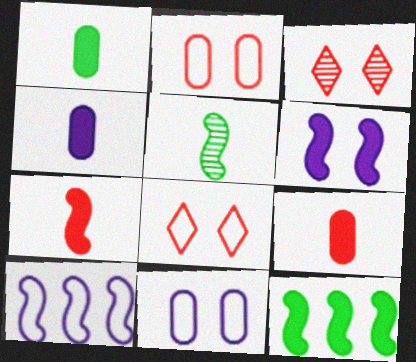[[1, 3, 10], 
[1, 4, 9], 
[6, 7, 12]]